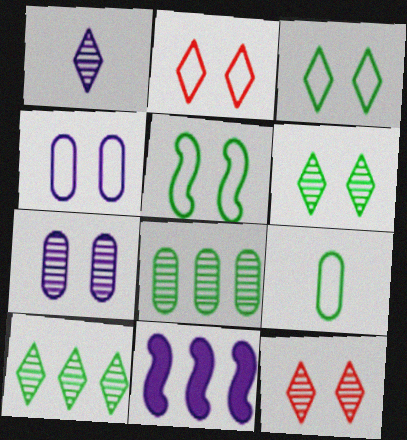[[1, 4, 11], 
[1, 10, 12], 
[2, 4, 5], 
[9, 11, 12]]